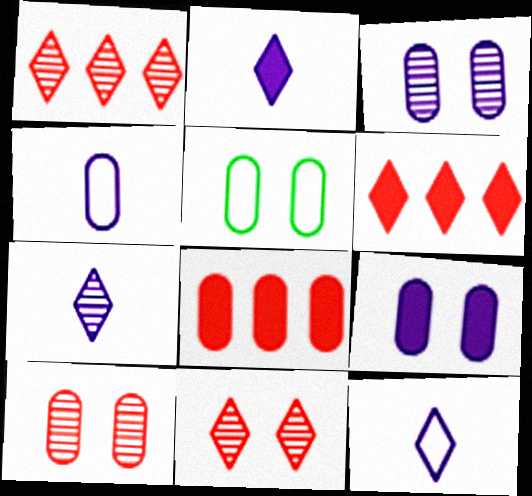[[2, 7, 12], 
[5, 9, 10]]